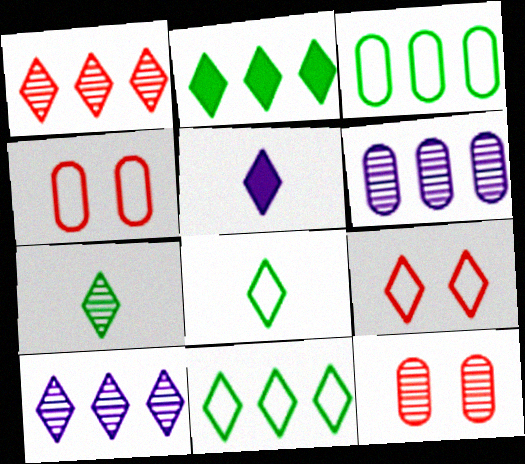[]